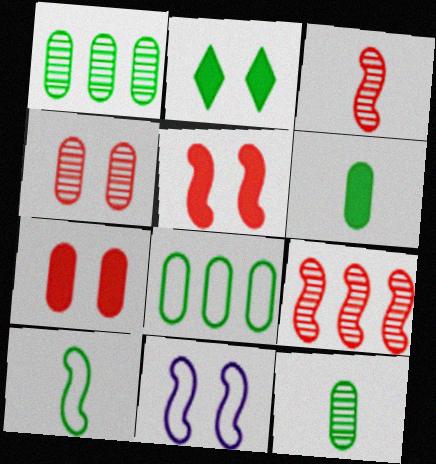[[1, 2, 10], 
[2, 4, 11]]